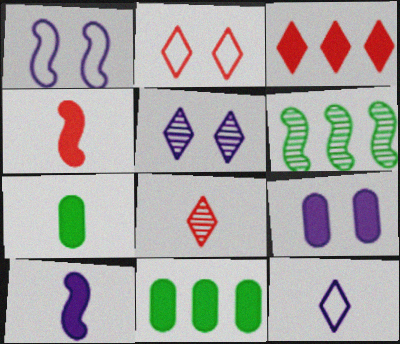[[1, 4, 6], 
[1, 5, 9], 
[1, 8, 11], 
[2, 3, 8]]